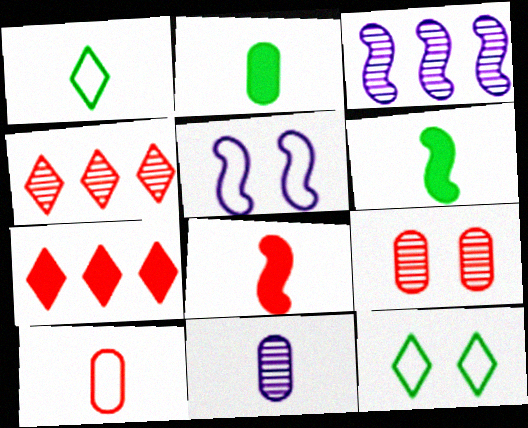[[1, 8, 11], 
[2, 4, 5], 
[2, 10, 11]]